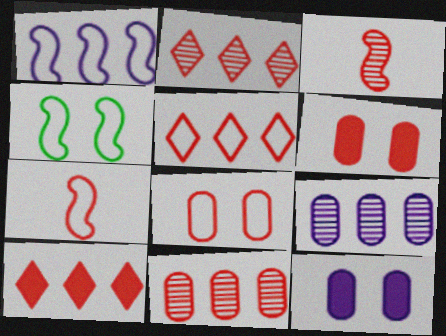[[1, 4, 7], 
[2, 5, 10], 
[2, 6, 7], 
[3, 5, 6], 
[3, 8, 10], 
[5, 7, 8]]